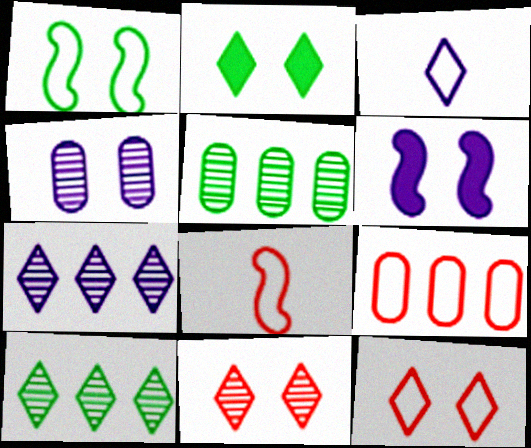[[1, 3, 9], 
[8, 9, 12]]